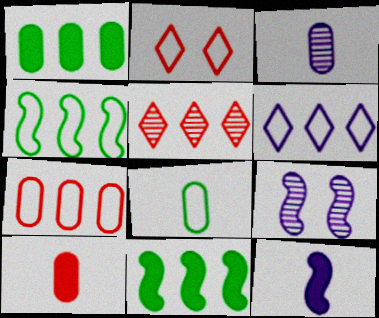[[2, 3, 11], 
[3, 8, 10], 
[4, 6, 7]]